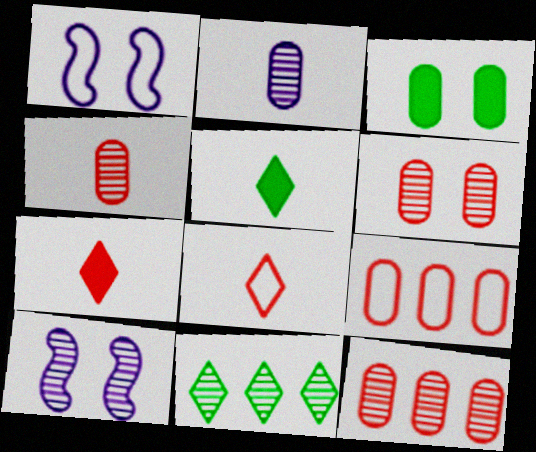[[1, 5, 12], 
[2, 3, 9], 
[4, 6, 12], 
[4, 10, 11], 
[5, 9, 10]]